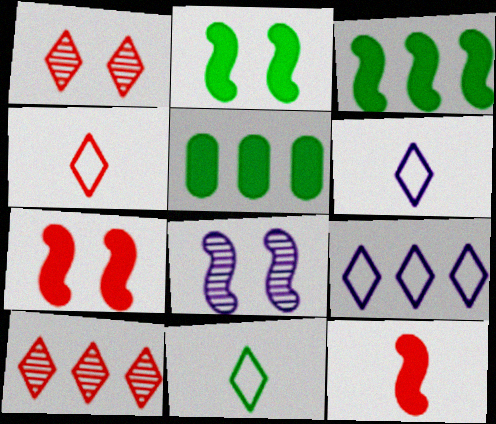[[4, 5, 8], 
[4, 6, 11]]